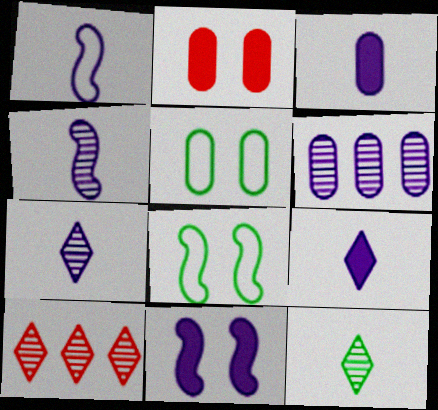[[1, 3, 7], 
[3, 8, 10]]